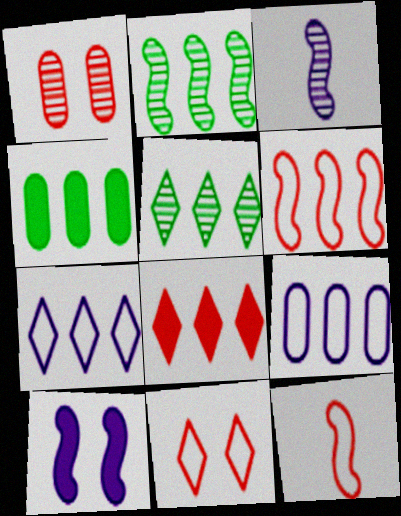[[1, 3, 5], 
[1, 8, 12], 
[2, 8, 9], 
[2, 10, 12], 
[3, 4, 11], 
[5, 7, 8]]